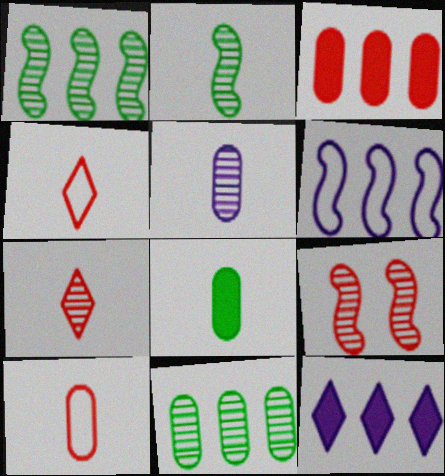[[2, 5, 7], 
[3, 4, 9], 
[5, 8, 10]]